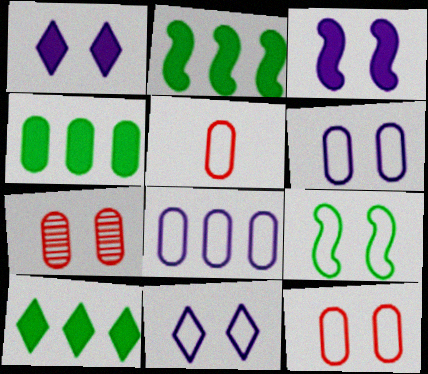[[1, 7, 9], 
[2, 4, 10], 
[9, 11, 12]]